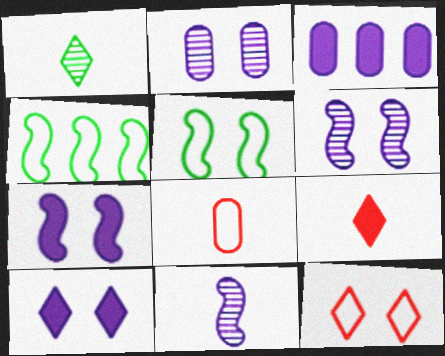[[2, 4, 9]]